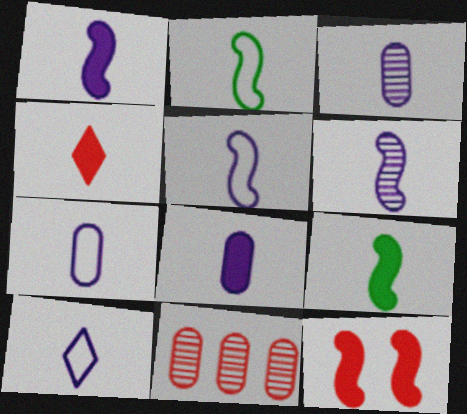[[1, 3, 10], 
[1, 5, 6], 
[2, 3, 4], 
[3, 7, 8], 
[4, 8, 9], 
[5, 7, 10], 
[6, 8, 10]]